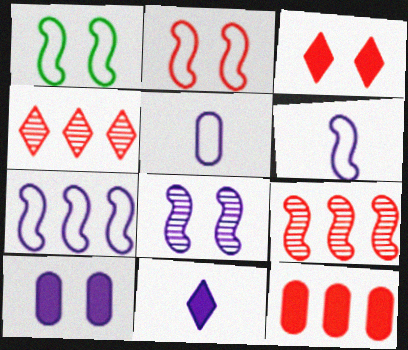[]